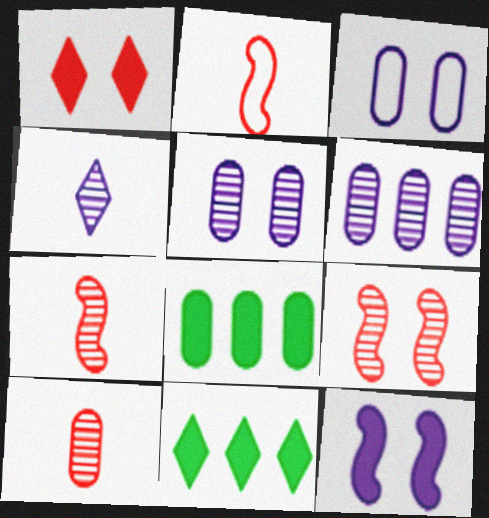[[2, 5, 11], 
[3, 7, 11], 
[3, 8, 10]]